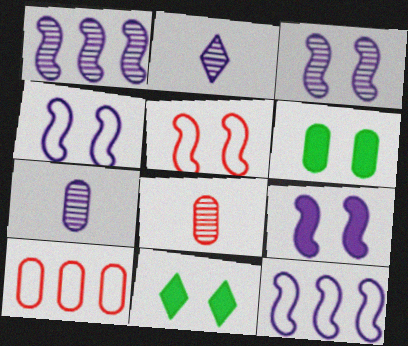[[3, 4, 9], 
[6, 7, 10], 
[8, 11, 12]]